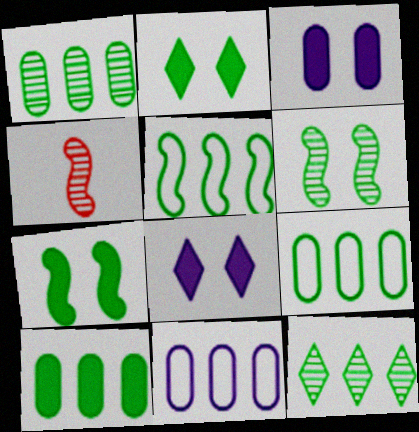[[1, 9, 10], 
[2, 4, 11], 
[4, 8, 9], 
[5, 10, 12]]